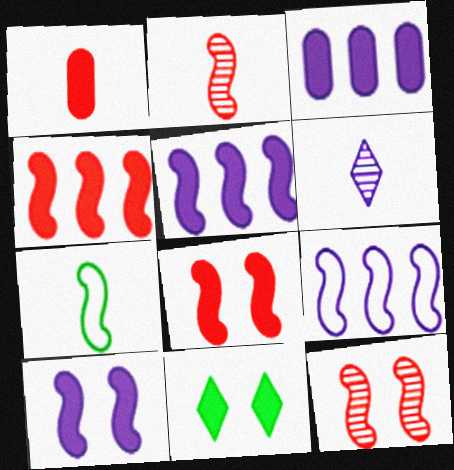[[1, 5, 11], 
[1, 6, 7], 
[5, 7, 12]]